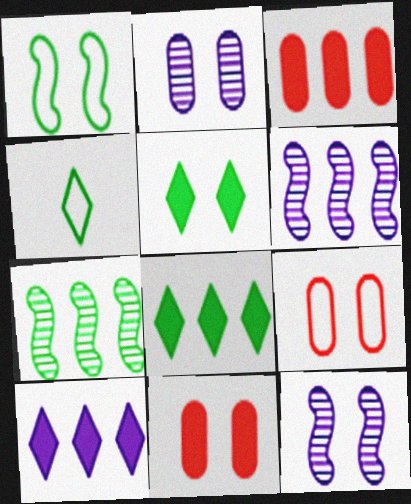[[3, 4, 12], 
[4, 6, 11], 
[5, 9, 12]]